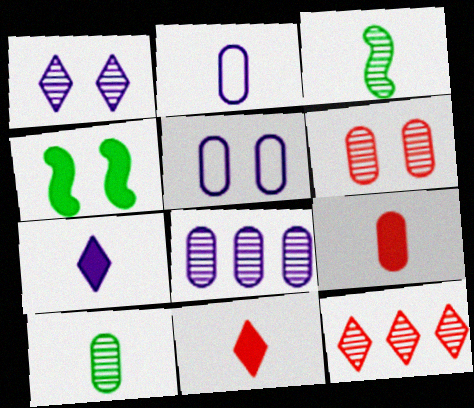[[2, 3, 11], 
[2, 4, 12], 
[2, 9, 10], 
[6, 8, 10]]